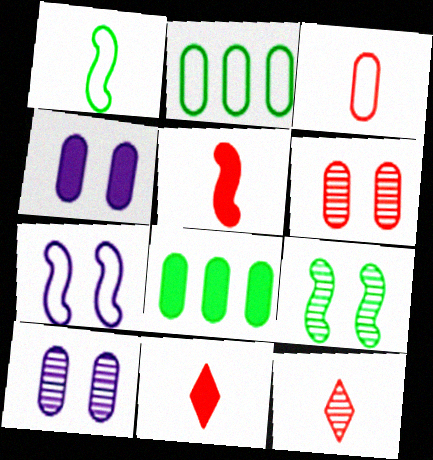[[3, 5, 12], 
[3, 8, 10], 
[7, 8, 12]]